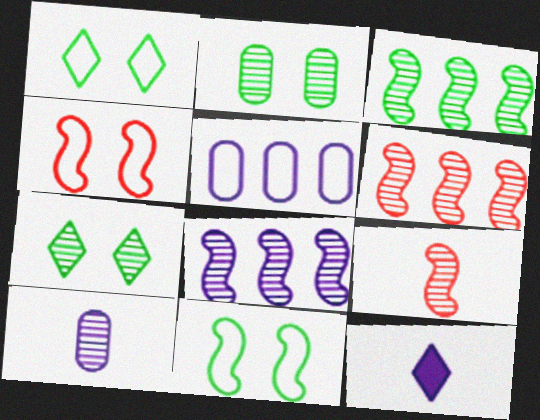[[3, 6, 8], 
[6, 7, 10]]